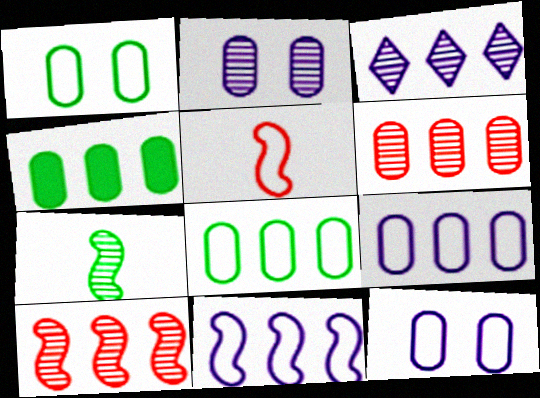[[4, 6, 9]]